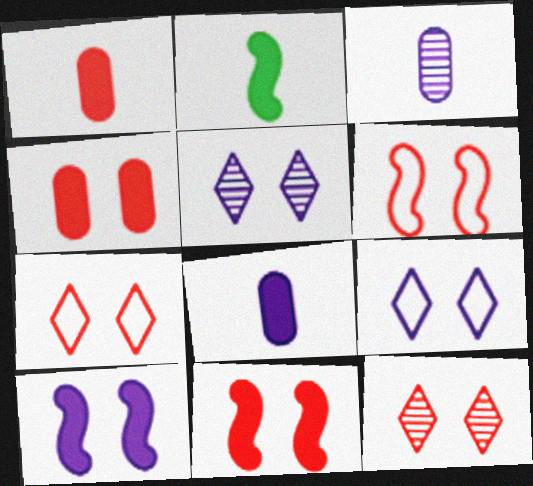[[4, 6, 12]]